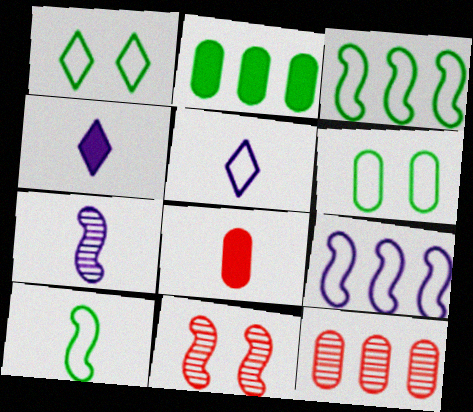[[2, 5, 11]]